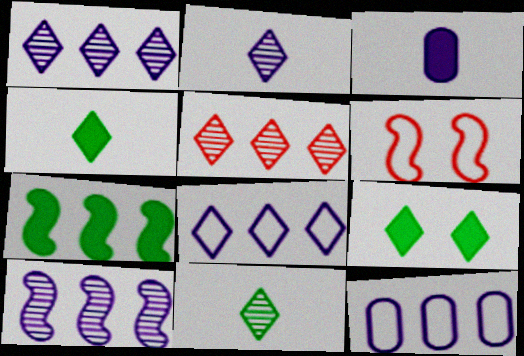[[5, 7, 12]]